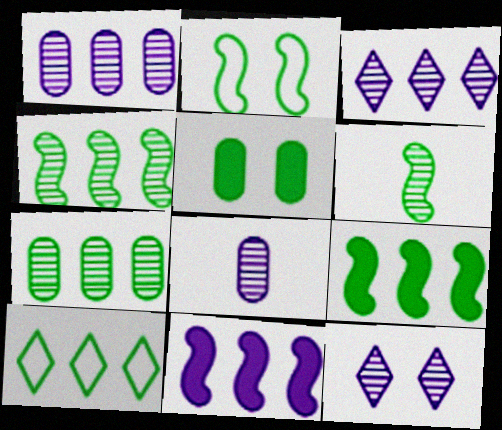[[2, 6, 9], 
[5, 6, 10], 
[7, 9, 10]]